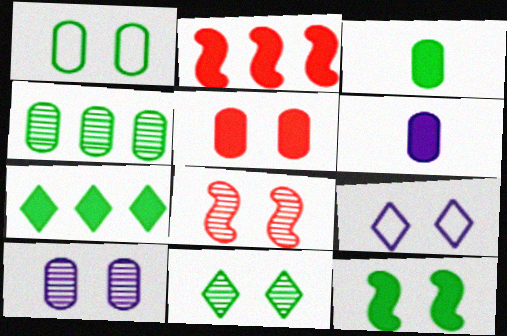[[1, 3, 4], 
[1, 5, 10], 
[1, 11, 12], 
[3, 7, 12], 
[8, 10, 11]]